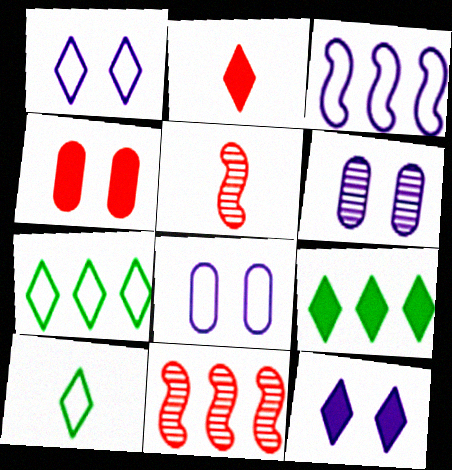[[2, 9, 12], 
[5, 8, 9]]